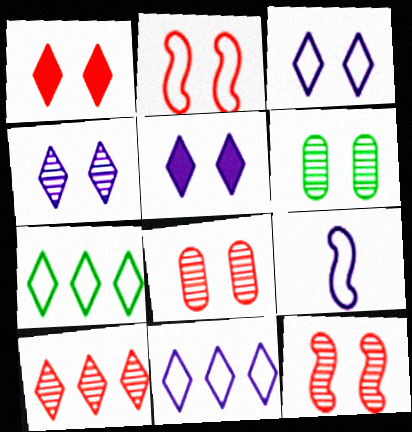[[1, 2, 8], 
[2, 5, 6], 
[3, 4, 5], 
[4, 6, 12]]